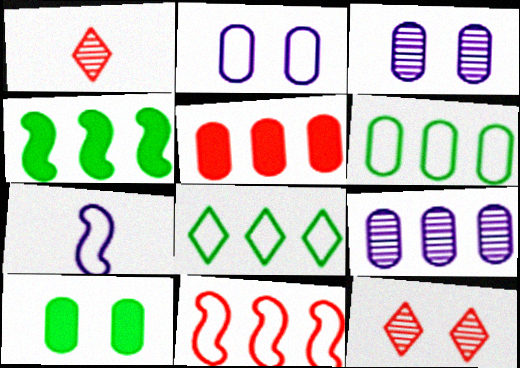[[1, 2, 4], 
[5, 6, 9]]